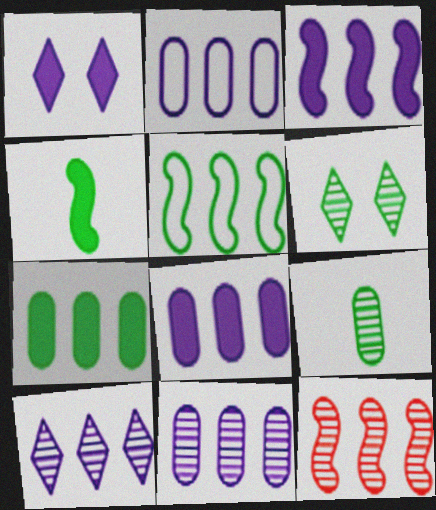[[2, 3, 10], 
[2, 8, 11], 
[3, 5, 12]]